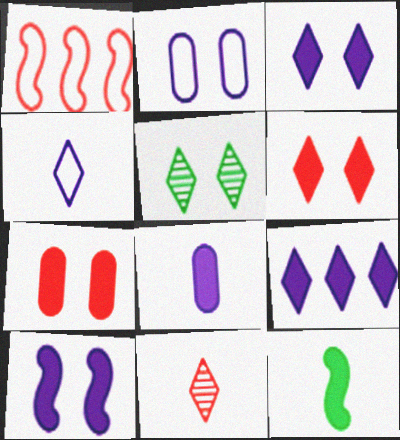[[1, 5, 8], 
[1, 7, 11], 
[7, 9, 12], 
[8, 9, 10]]